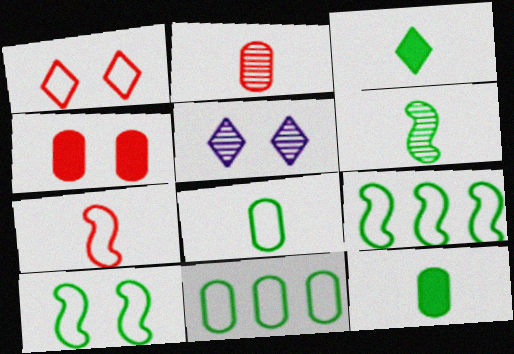[[3, 6, 8], 
[4, 5, 10]]